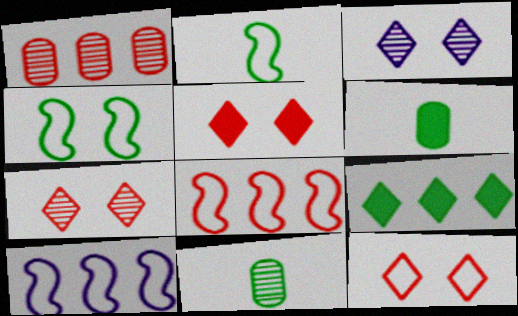[[1, 9, 10], 
[3, 6, 8], 
[4, 9, 11], 
[5, 7, 12], 
[5, 10, 11], 
[6, 7, 10]]